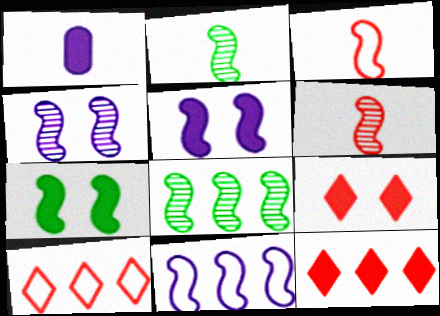[[1, 7, 12], 
[3, 5, 8], 
[4, 6, 8], 
[6, 7, 11]]